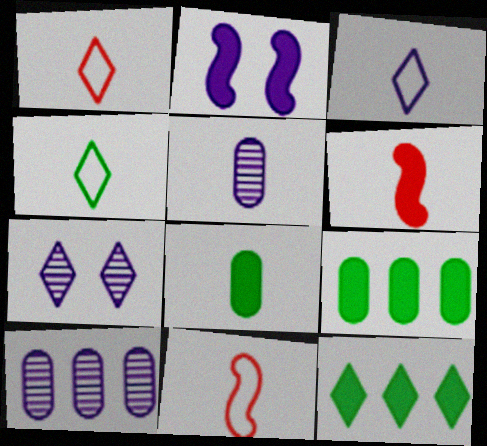[[1, 3, 4], 
[1, 7, 12], 
[2, 3, 10], 
[4, 5, 6], 
[7, 9, 11]]